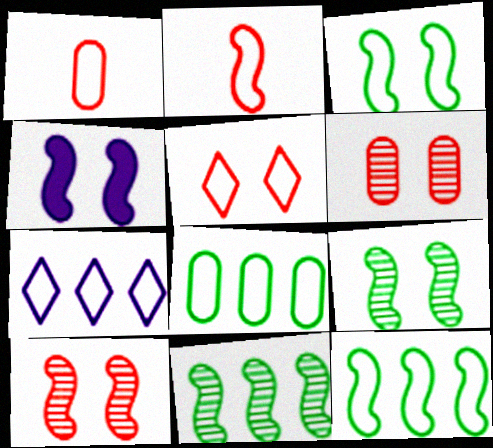[[1, 3, 7], 
[2, 4, 11], 
[3, 4, 10]]